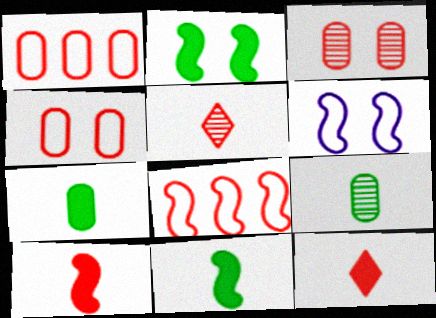[[3, 8, 12]]